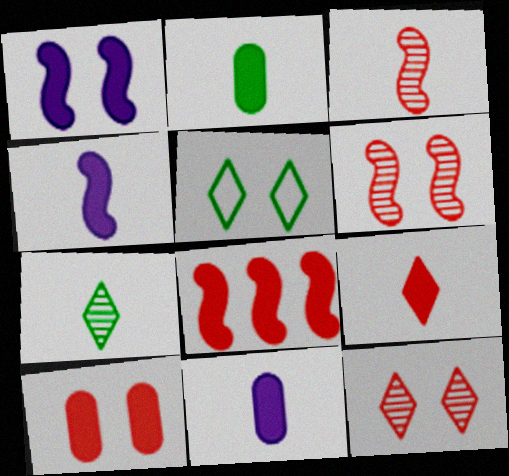[[2, 4, 9], 
[8, 9, 10]]